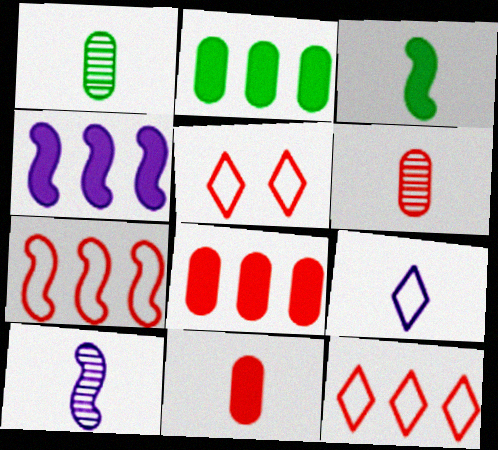[[1, 4, 5], 
[2, 5, 10], 
[3, 6, 9]]